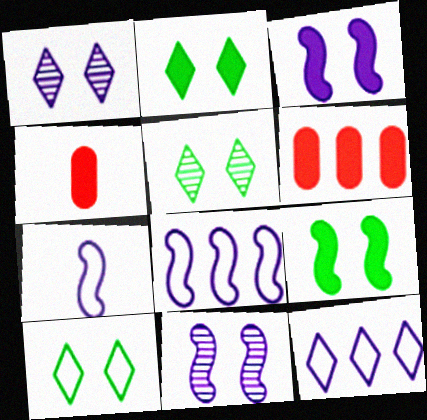[[2, 5, 10], 
[4, 5, 8], 
[5, 6, 7]]